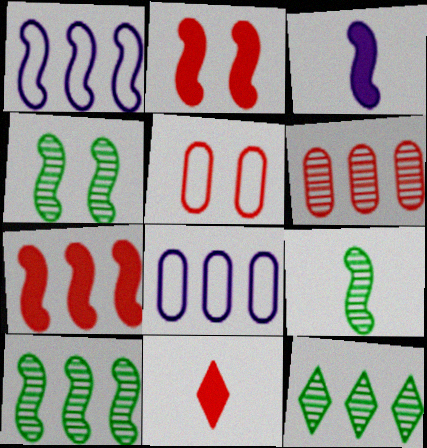[[1, 2, 9], 
[1, 7, 10], 
[3, 5, 12], 
[4, 8, 11], 
[4, 9, 10], 
[7, 8, 12]]